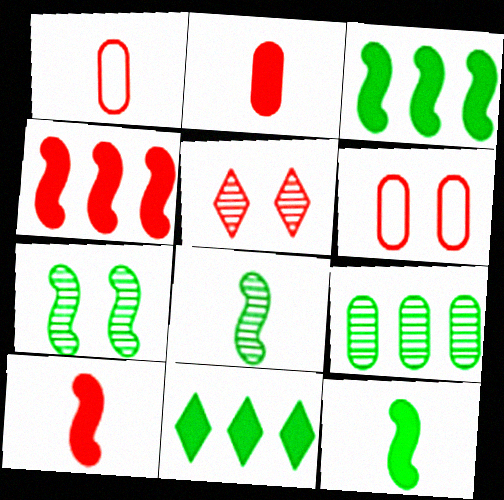[[1, 4, 5]]